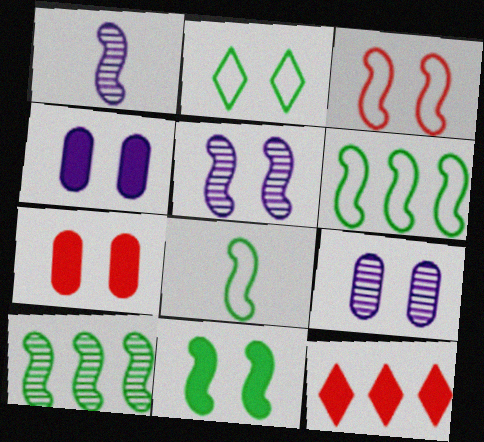[[2, 5, 7], 
[3, 5, 11], 
[8, 9, 12], 
[8, 10, 11]]